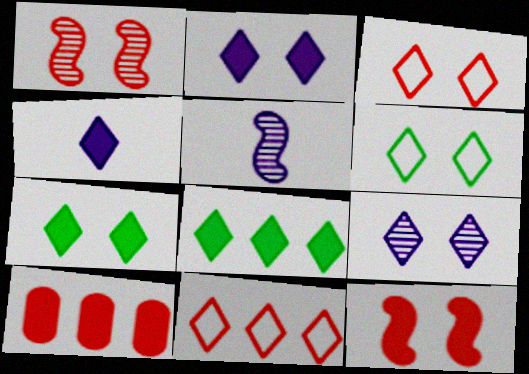[[3, 7, 9], 
[5, 6, 10]]